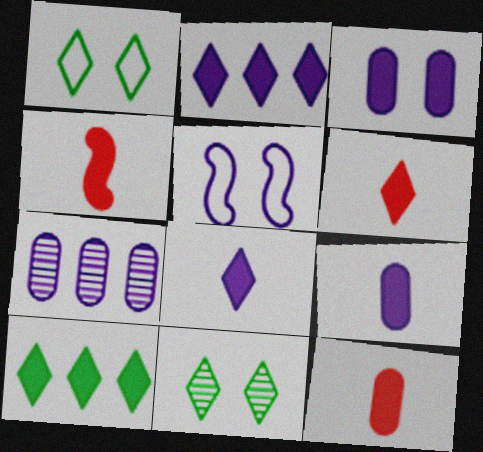[[1, 4, 7], 
[3, 4, 10], 
[4, 6, 12], 
[5, 7, 8]]